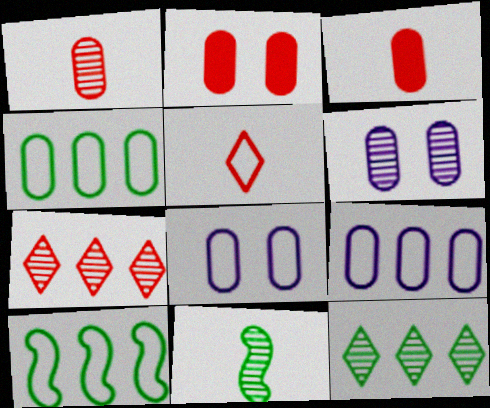[[3, 4, 6], 
[5, 8, 10], 
[6, 7, 11]]